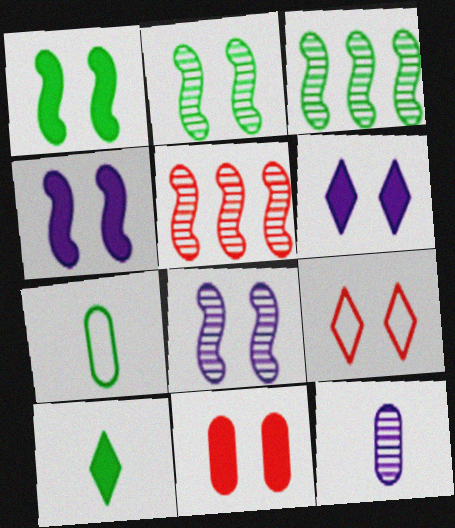[[1, 6, 11], 
[5, 6, 7]]